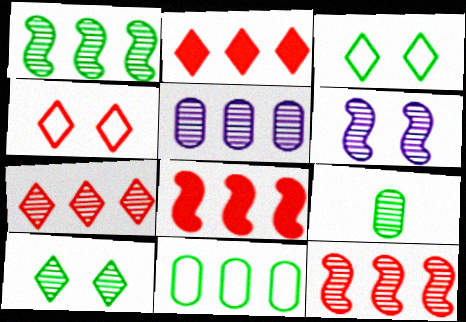[[1, 5, 7], 
[1, 9, 10], 
[6, 7, 9]]